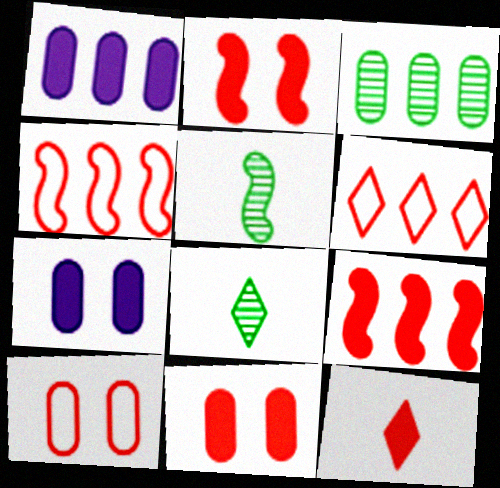[[4, 7, 8], 
[5, 6, 7], 
[9, 11, 12]]